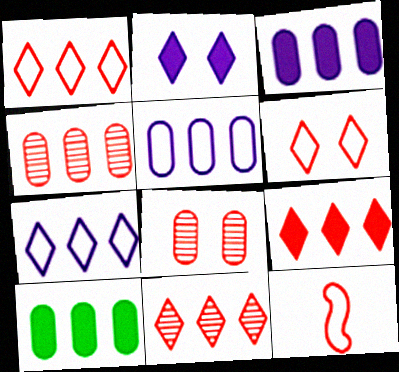[[1, 9, 11], 
[4, 5, 10], 
[8, 9, 12]]